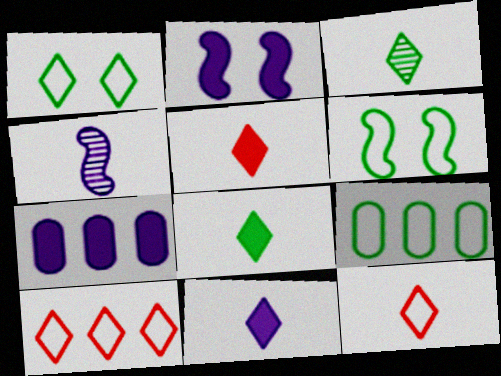[[2, 7, 11], 
[3, 11, 12], 
[5, 8, 11]]